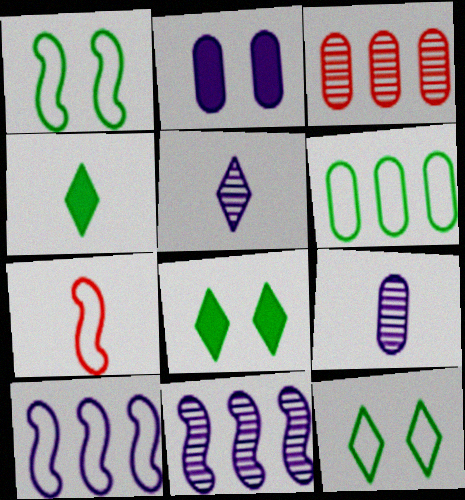[[1, 7, 10], 
[2, 5, 10], 
[4, 7, 9]]